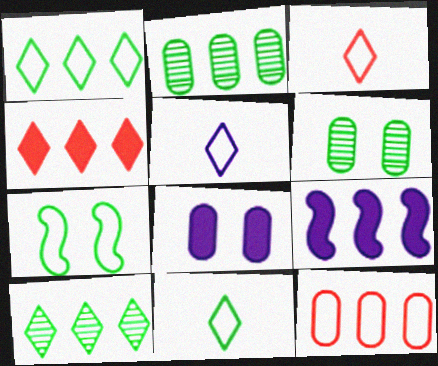[[3, 5, 11], 
[3, 6, 9], 
[5, 7, 12], 
[9, 10, 12]]